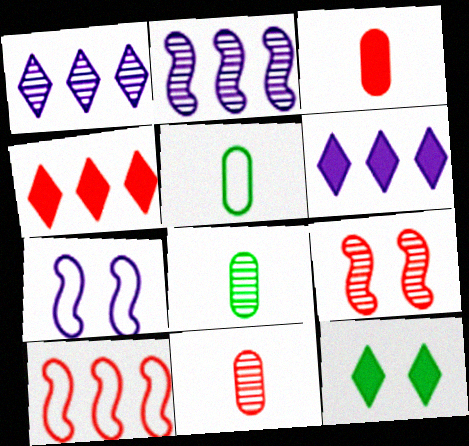[[1, 8, 9], 
[4, 7, 8], 
[5, 6, 9]]